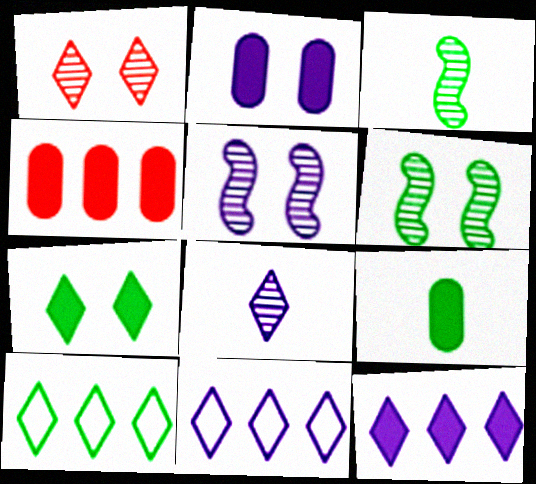[[2, 4, 9], 
[6, 9, 10]]